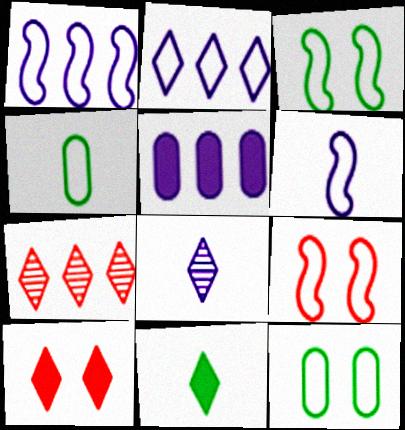[[2, 4, 9]]